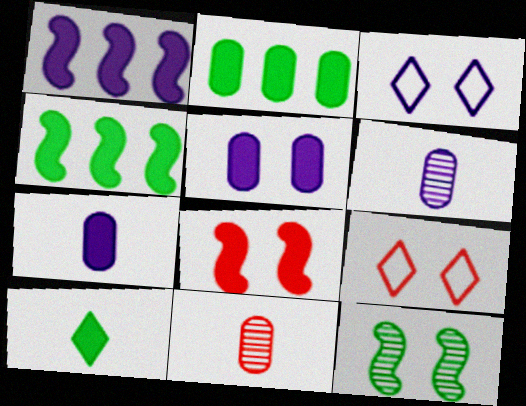[[1, 3, 6], 
[3, 4, 11], 
[4, 6, 9], 
[5, 9, 12]]